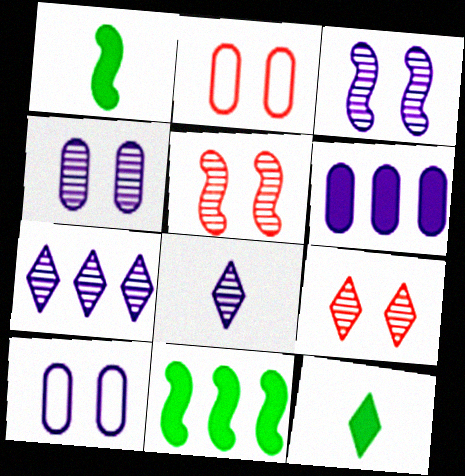[[1, 2, 7], 
[2, 8, 11]]